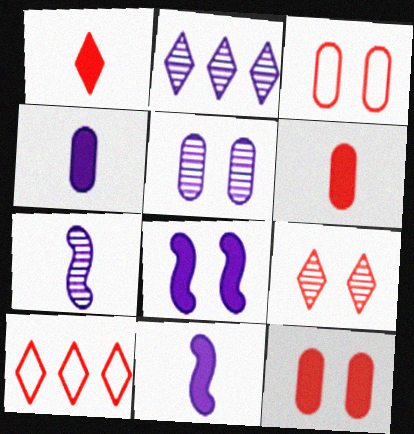[[1, 9, 10], 
[2, 5, 7]]